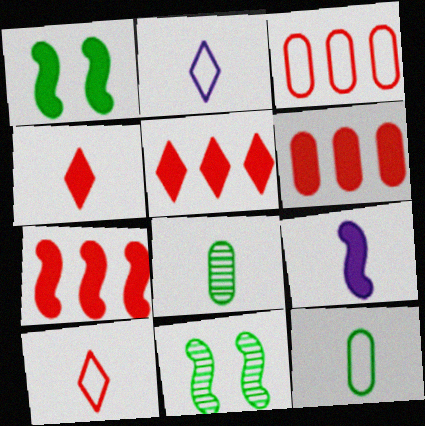[[1, 7, 9], 
[2, 6, 11], 
[5, 6, 7], 
[8, 9, 10]]